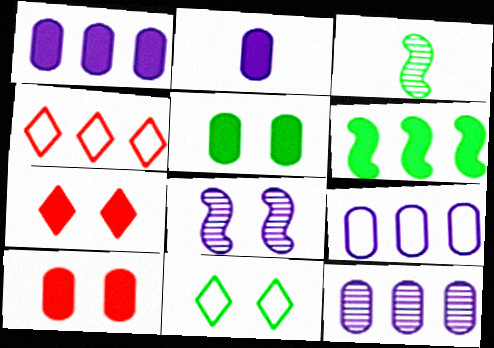[[1, 9, 12], 
[2, 6, 7], 
[3, 7, 9], 
[4, 6, 12], 
[8, 10, 11]]